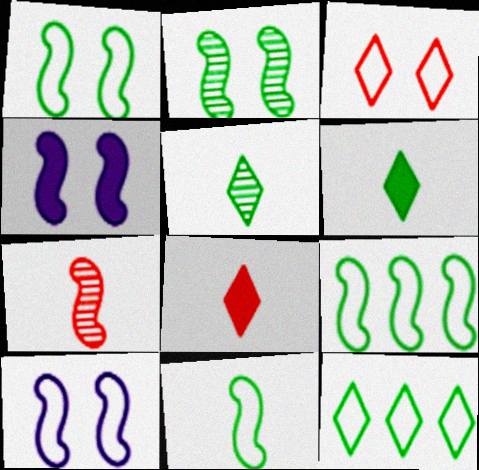[[1, 9, 11], 
[4, 7, 9]]